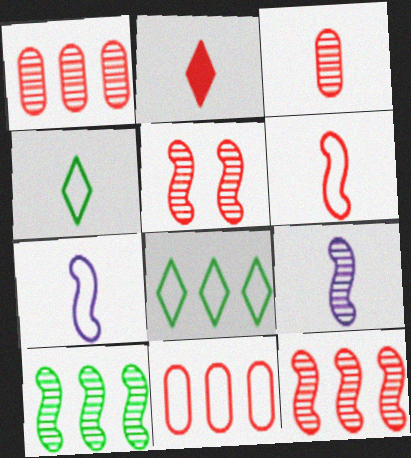[[2, 3, 6], 
[2, 5, 11], 
[5, 9, 10]]